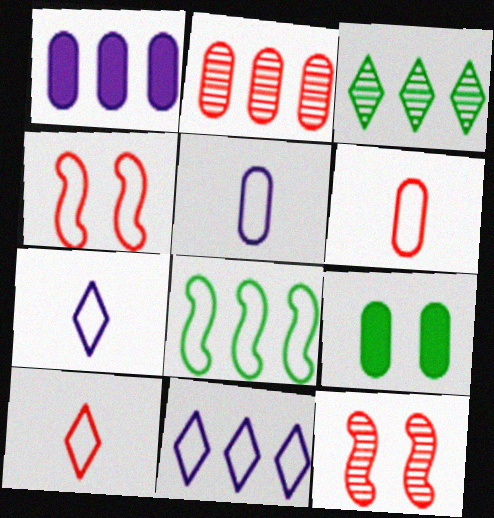[[2, 5, 9]]